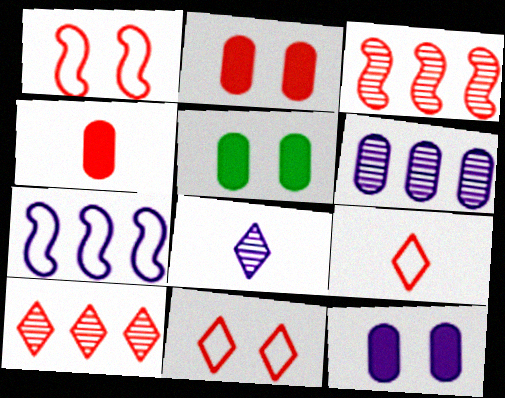[[1, 4, 10], 
[2, 3, 9], 
[2, 5, 12], 
[3, 4, 11], 
[7, 8, 12]]